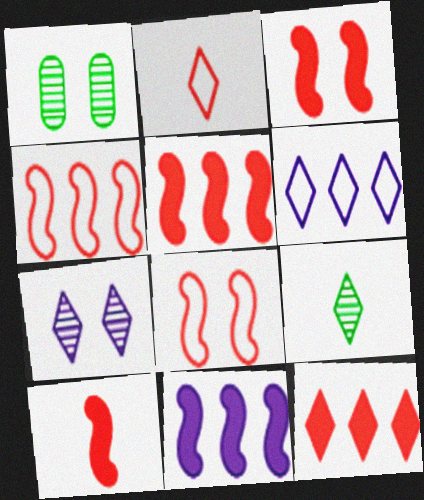[[1, 2, 11], 
[1, 6, 10], 
[3, 5, 10]]